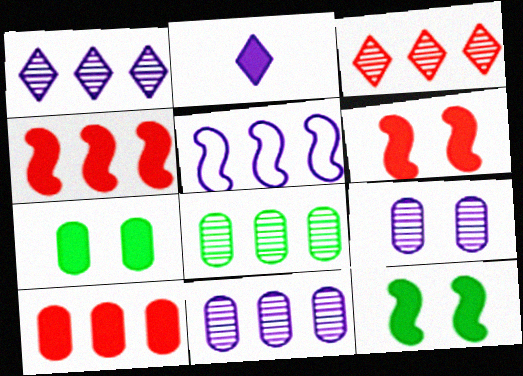[[2, 4, 7], 
[2, 5, 9], 
[2, 10, 12]]